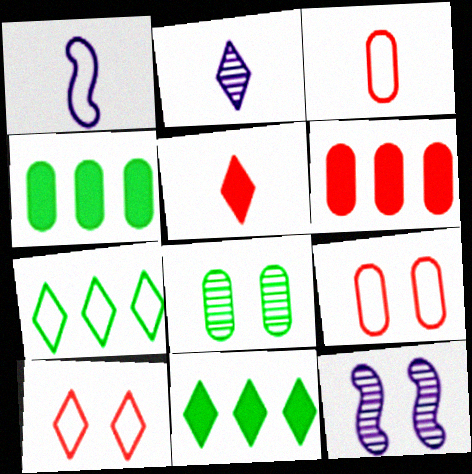[[1, 7, 9], 
[2, 10, 11], 
[3, 11, 12]]